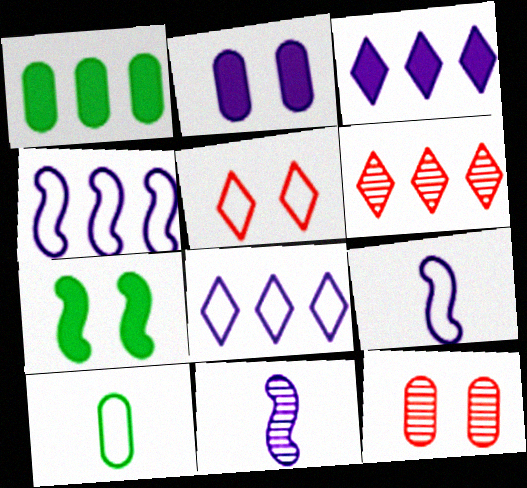[[1, 4, 6], 
[1, 5, 11], 
[2, 8, 11], 
[4, 5, 10]]